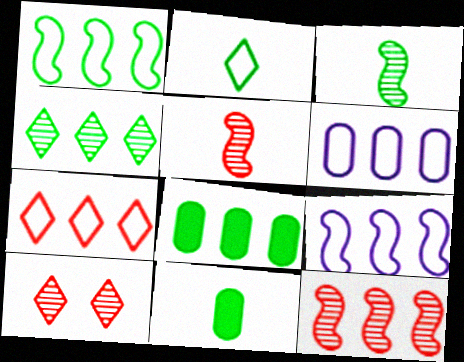[[1, 4, 8], 
[1, 6, 7], 
[2, 3, 11], 
[9, 10, 11]]